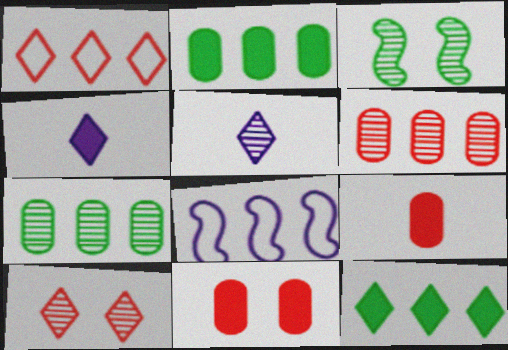[[3, 5, 6], 
[6, 8, 12]]